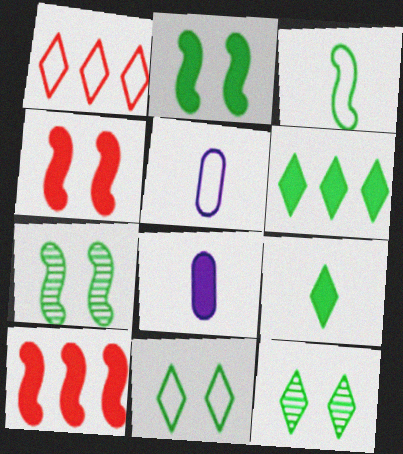[[1, 7, 8], 
[4, 6, 8], 
[5, 10, 12]]